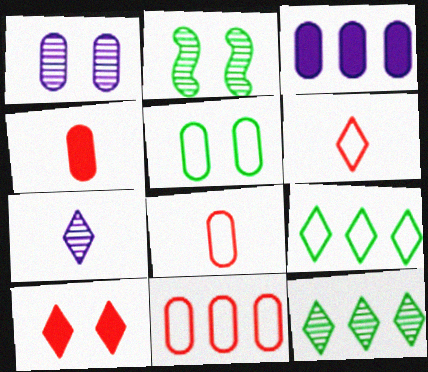[[2, 3, 6], 
[7, 9, 10]]